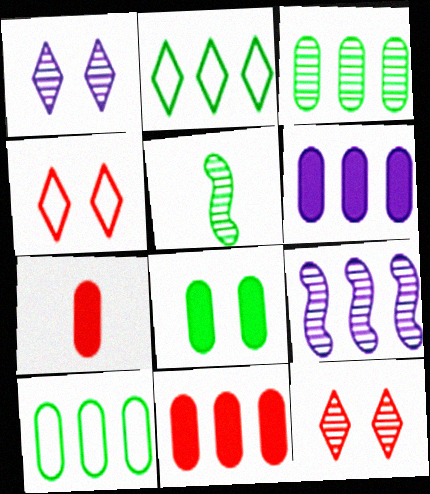[[2, 5, 8], 
[2, 9, 11], 
[4, 5, 6], 
[6, 7, 8]]